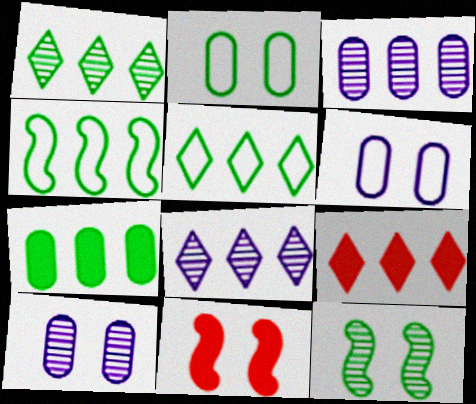[[1, 4, 7], 
[3, 4, 9], 
[5, 8, 9]]